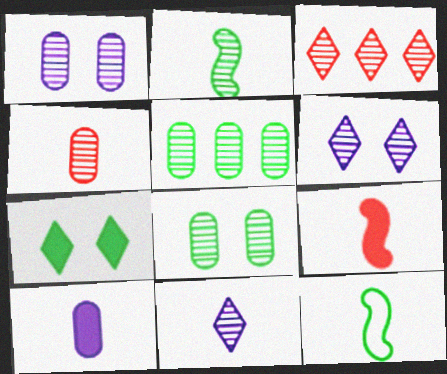[[1, 2, 3], 
[1, 4, 5], 
[2, 4, 11], 
[5, 7, 12]]